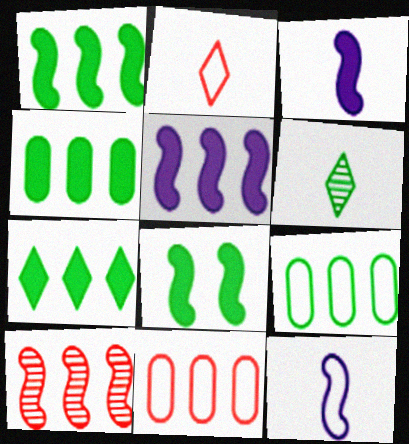[[1, 4, 7], 
[6, 8, 9], 
[8, 10, 12]]